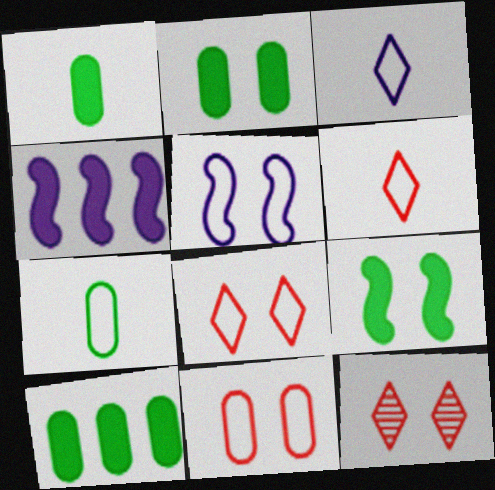[[1, 2, 10], 
[2, 5, 12], 
[4, 7, 12]]